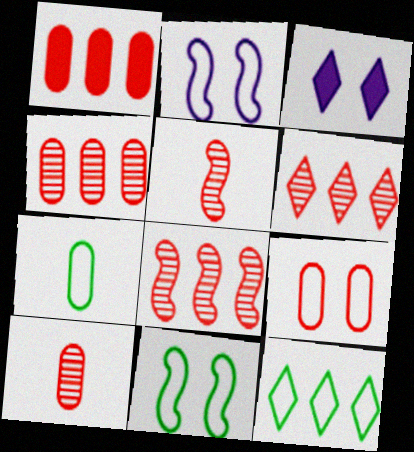[[1, 9, 10], 
[3, 7, 8], 
[4, 6, 8], 
[7, 11, 12]]